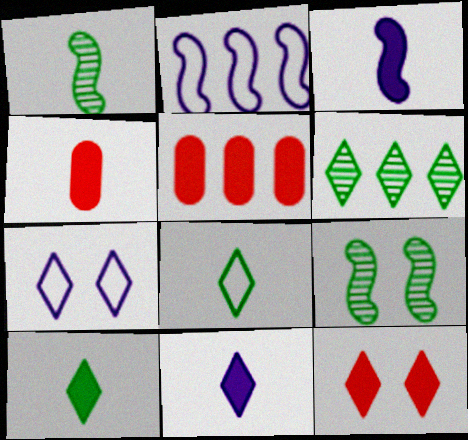[[1, 5, 7], 
[2, 5, 6], 
[3, 4, 10]]